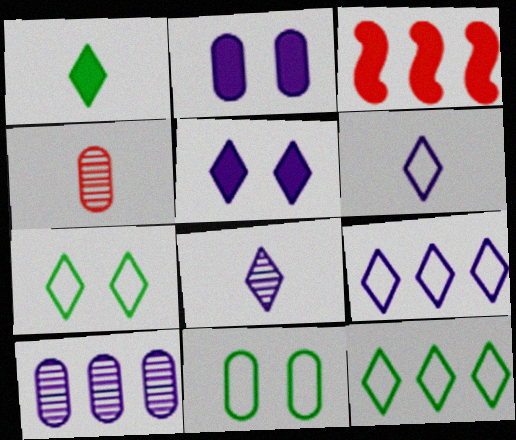[[1, 2, 3], 
[3, 8, 11], 
[3, 10, 12], 
[5, 8, 9]]